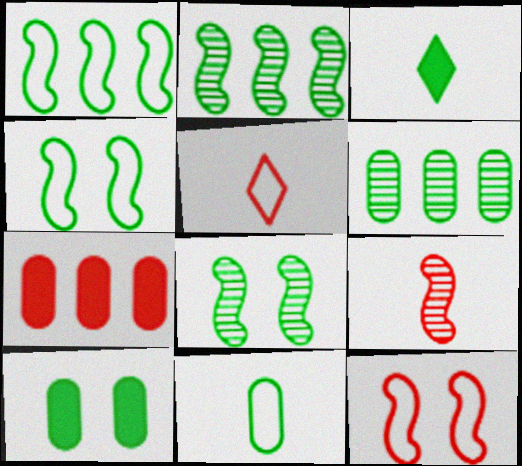[[3, 4, 6], 
[6, 10, 11]]